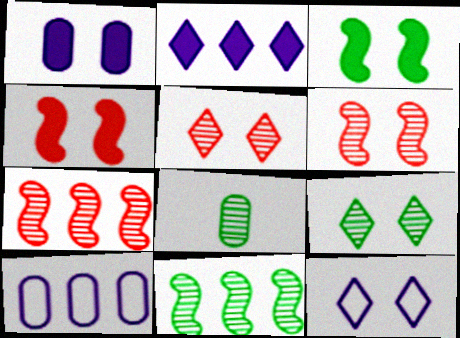[[8, 9, 11]]